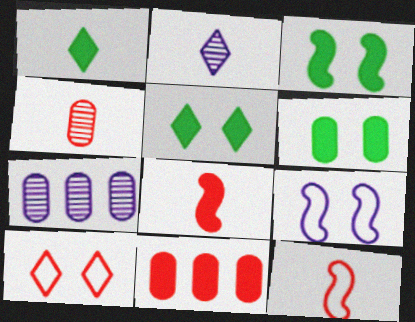[[3, 5, 6], 
[5, 7, 12]]